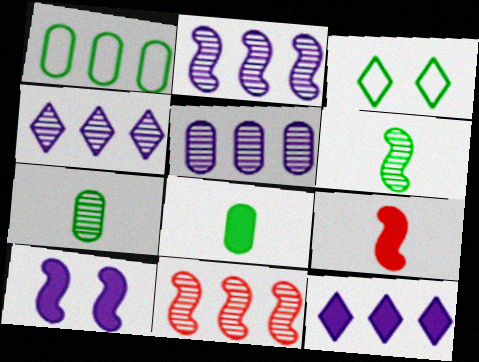[[1, 11, 12], 
[2, 4, 5], 
[3, 5, 9]]